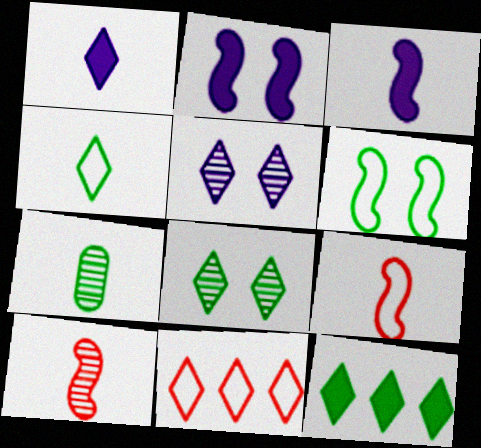[[1, 7, 9], 
[1, 8, 11], 
[2, 7, 11], 
[4, 8, 12], 
[6, 7, 12]]